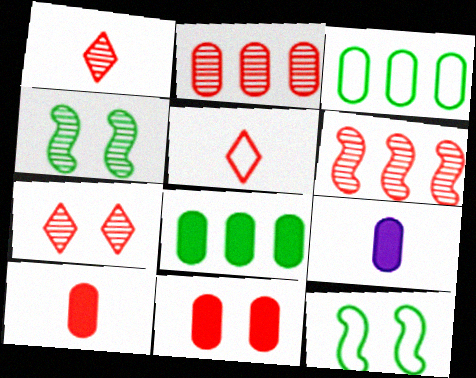[[5, 6, 11], 
[8, 9, 11]]